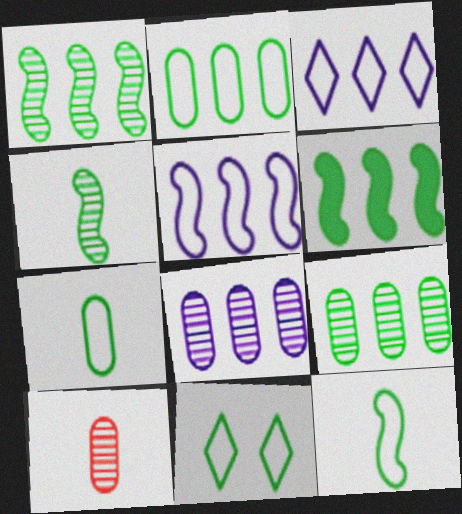[[2, 11, 12]]